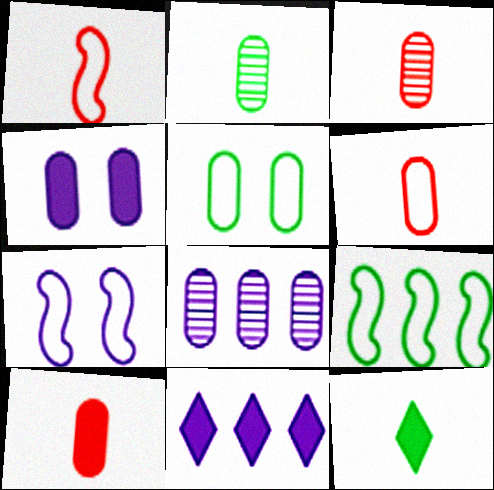[[1, 7, 9], 
[3, 6, 10], 
[5, 8, 10]]